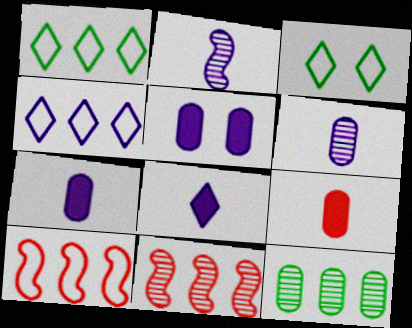[[2, 4, 5], 
[3, 7, 11]]